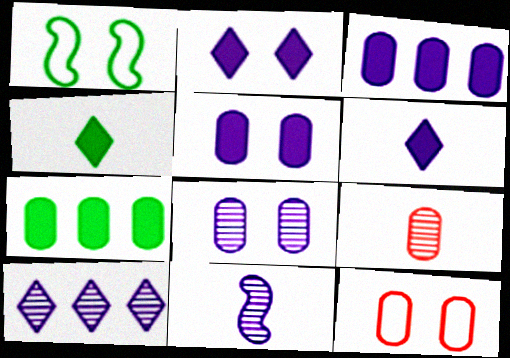[[8, 10, 11]]